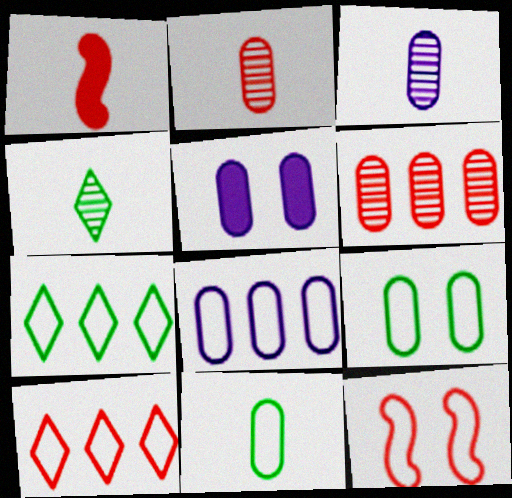[[3, 5, 8], 
[5, 6, 11]]